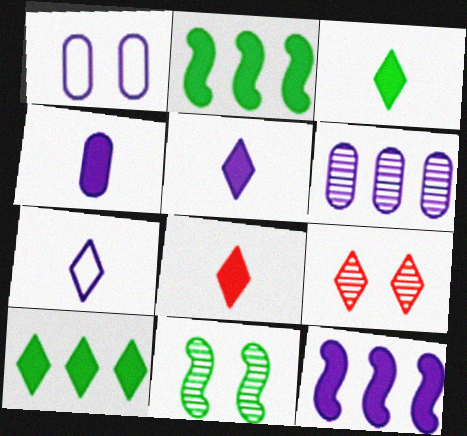[[1, 4, 6], 
[3, 5, 8], 
[7, 9, 10]]